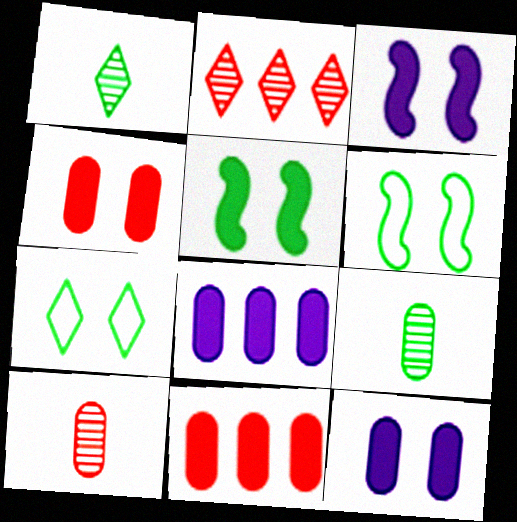[]